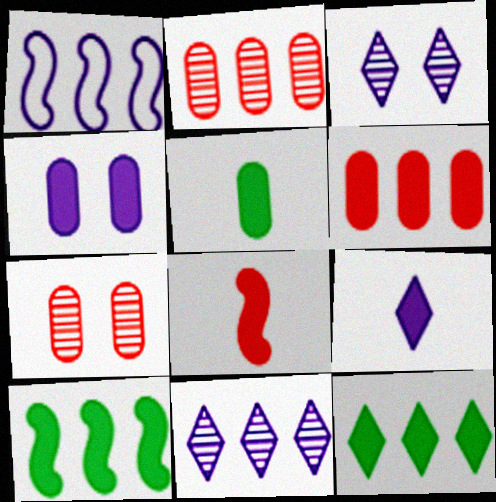[[1, 2, 12], 
[4, 5, 6], 
[4, 8, 12], 
[5, 8, 9]]